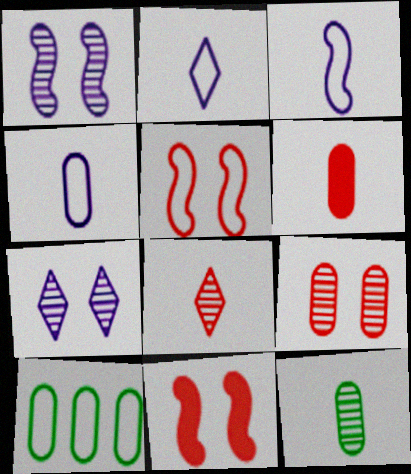[[2, 3, 4], 
[2, 5, 10], 
[4, 6, 12]]